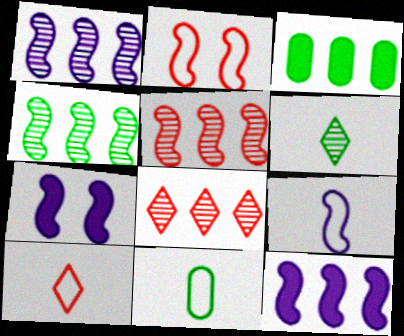[[1, 4, 5], 
[1, 7, 9], 
[7, 8, 11], 
[9, 10, 11]]